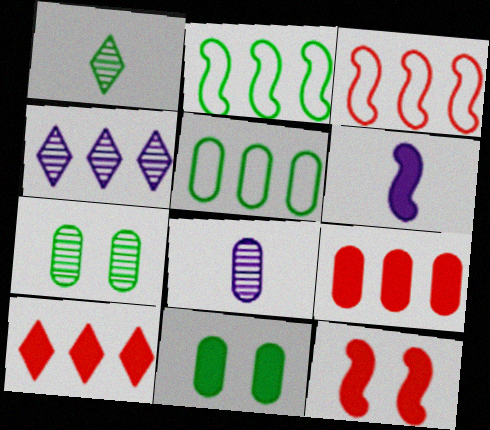[[1, 2, 11], 
[2, 4, 9], 
[6, 10, 11]]